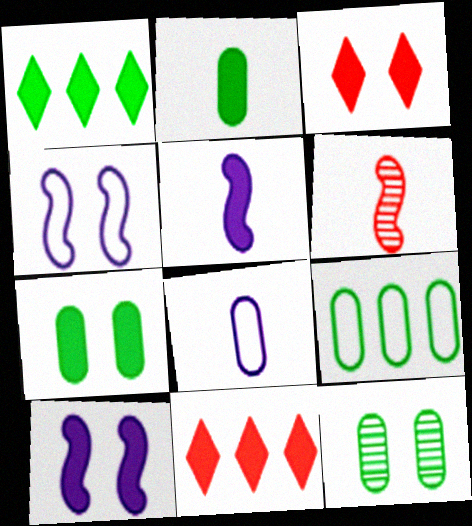[[2, 9, 12], 
[2, 10, 11], 
[3, 4, 12], 
[3, 7, 10], 
[5, 7, 11]]